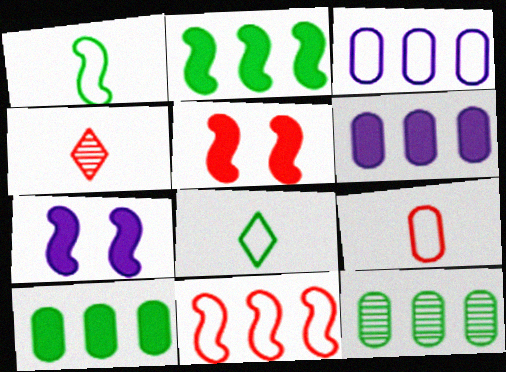[]